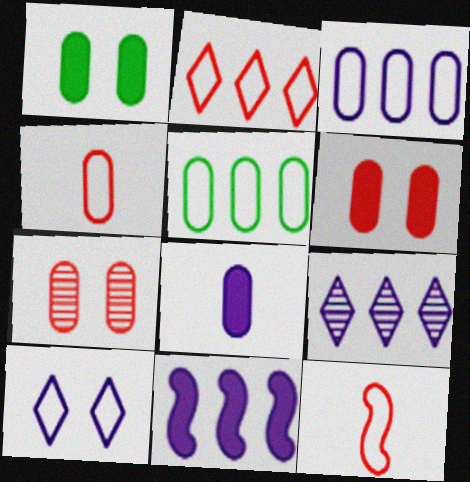[[1, 9, 12], 
[3, 9, 11], 
[5, 7, 8], 
[5, 10, 12]]